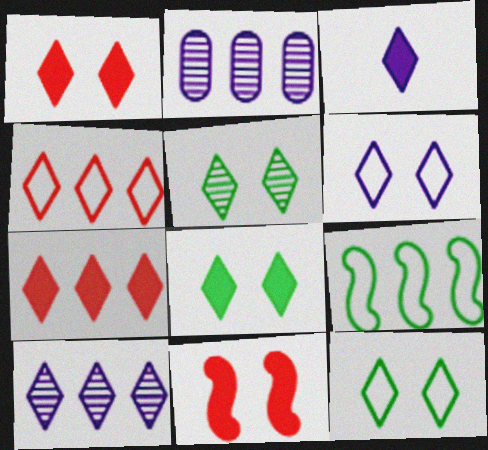[[1, 5, 6], 
[2, 7, 9], 
[3, 4, 5], 
[3, 6, 10], 
[3, 7, 8], 
[5, 8, 12]]